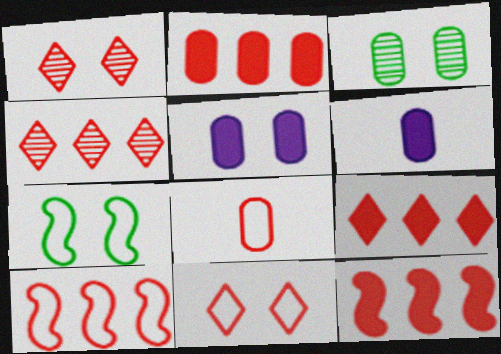[[1, 5, 7], 
[1, 8, 12], 
[2, 4, 10], 
[2, 9, 12], 
[4, 6, 7], 
[8, 10, 11]]